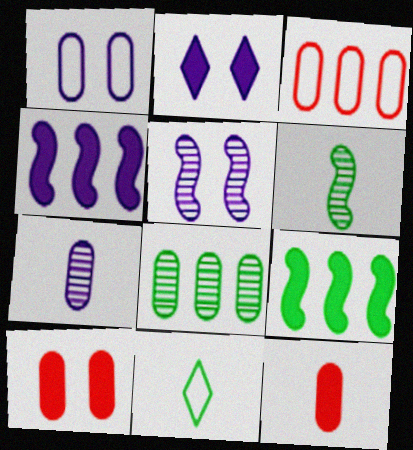[[1, 2, 5], 
[1, 8, 12], 
[2, 3, 6], 
[2, 9, 12]]